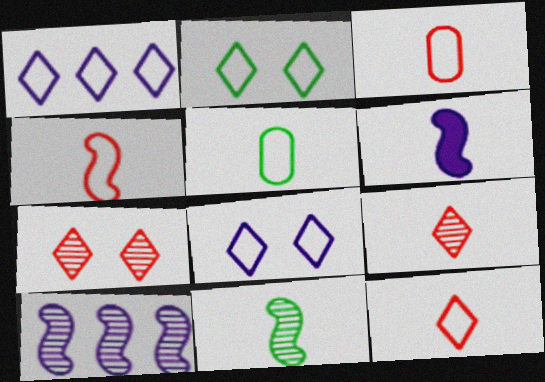[[1, 2, 12], 
[3, 4, 12], 
[4, 6, 11], 
[5, 6, 9]]